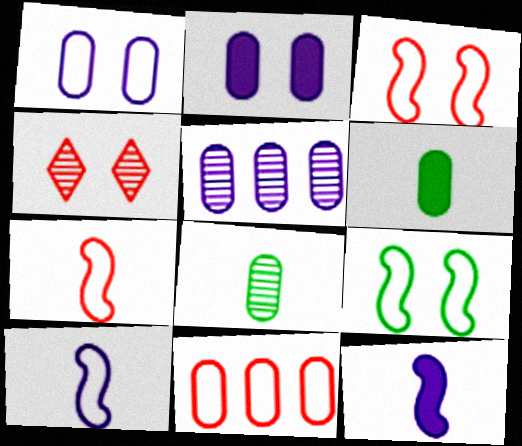[[2, 4, 9], 
[2, 8, 11]]